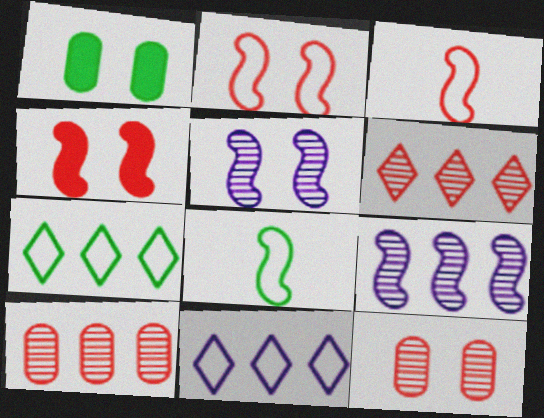[[4, 8, 9]]